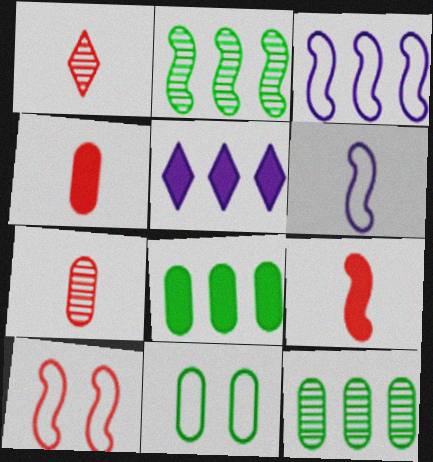[]